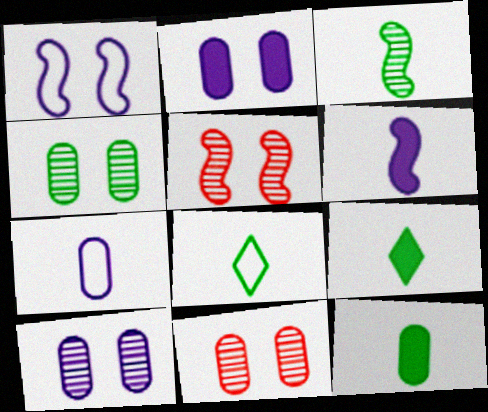[[3, 8, 12], 
[4, 10, 11]]